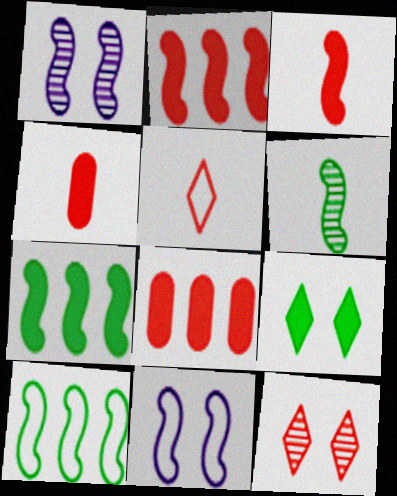[[1, 3, 10], 
[2, 6, 11]]